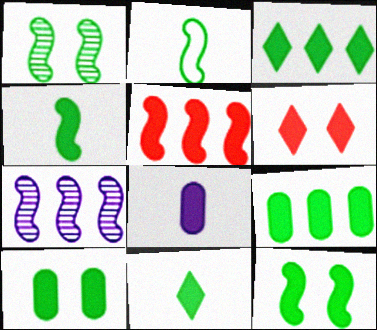[[3, 4, 10], 
[9, 11, 12]]